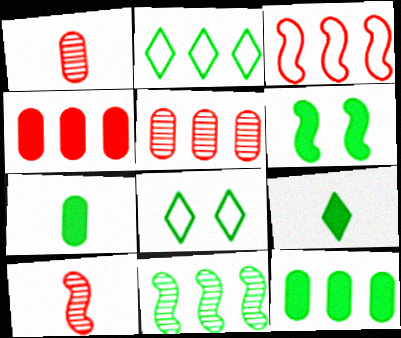[[2, 11, 12], 
[6, 9, 12], 
[7, 8, 11]]